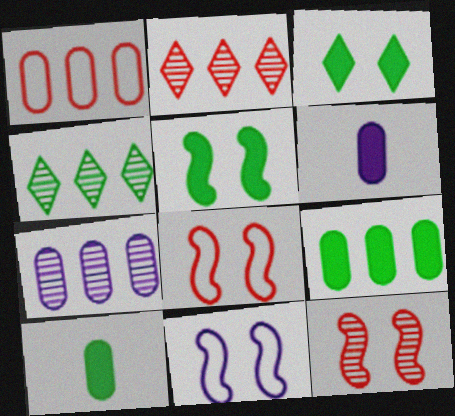[[1, 7, 9], 
[2, 10, 11], 
[4, 6, 8], 
[5, 11, 12]]